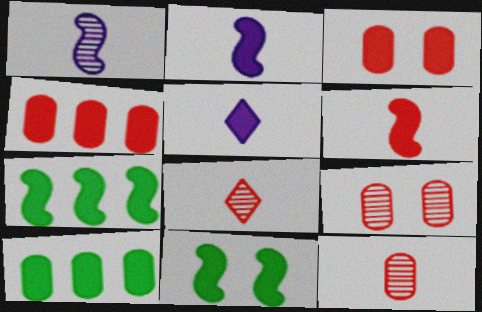[[3, 5, 7], 
[4, 5, 11]]